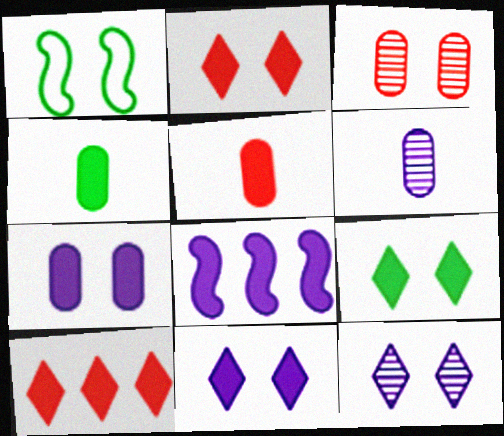[[1, 3, 11], 
[1, 6, 10], 
[2, 4, 8], 
[2, 9, 11], 
[5, 8, 9]]